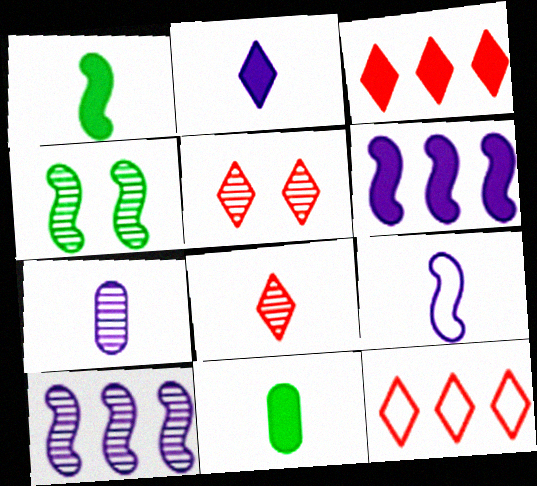[[2, 7, 9], 
[8, 9, 11]]